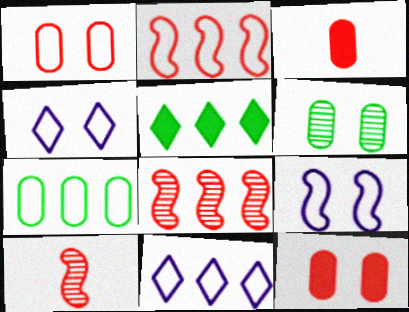[[2, 7, 11]]